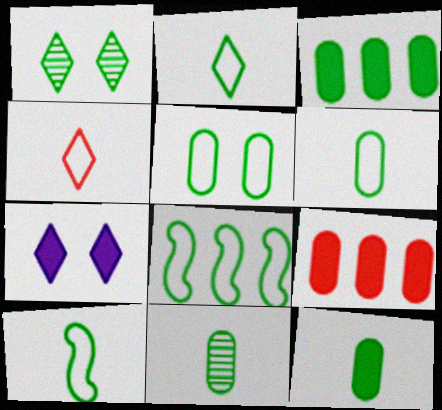[[1, 3, 10], 
[1, 8, 12], 
[2, 5, 8], 
[2, 6, 10], 
[3, 5, 11], 
[6, 11, 12]]